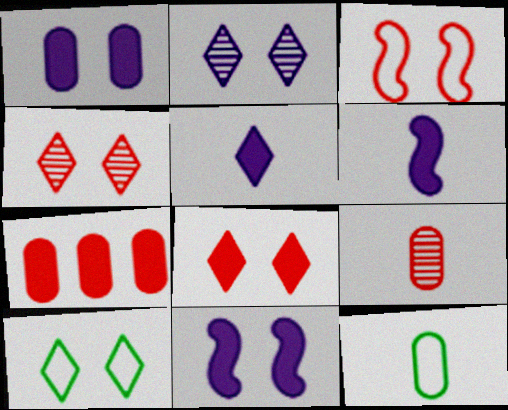[[2, 8, 10]]